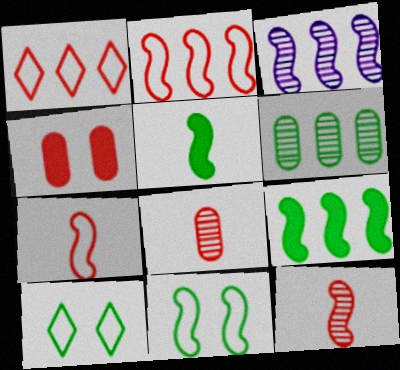[[1, 4, 12], 
[2, 3, 9], 
[5, 6, 10]]